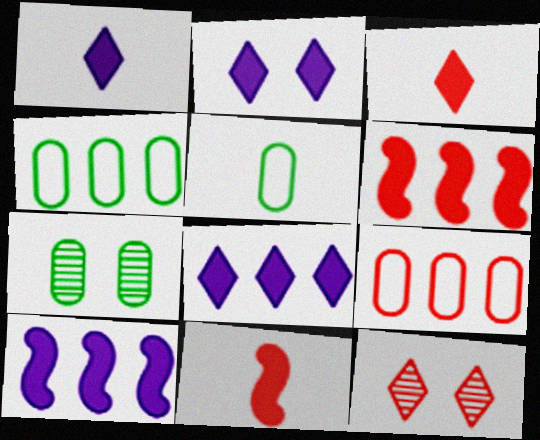[[1, 2, 8], 
[5, 10, 12], 
[9, 11, 12]]